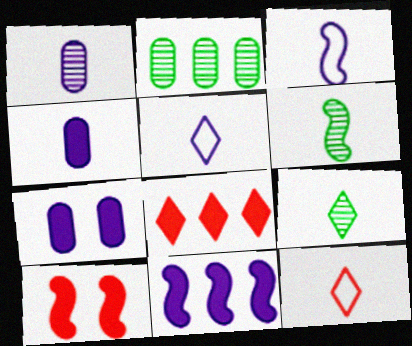[[2, 5, 10], 
[4, 6, 12]]